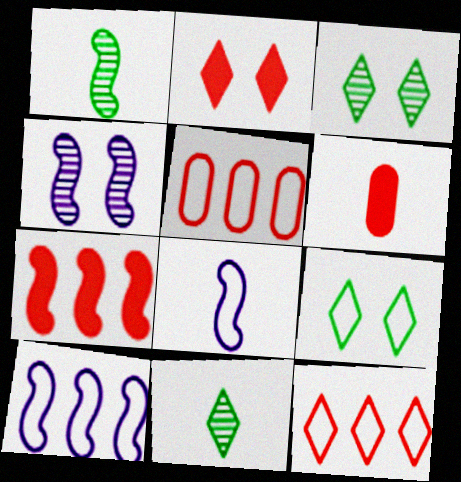[[2, 6, 7], 
[3, 6, 10], 
[5, 8, 9], 
[6, 8, 11]]